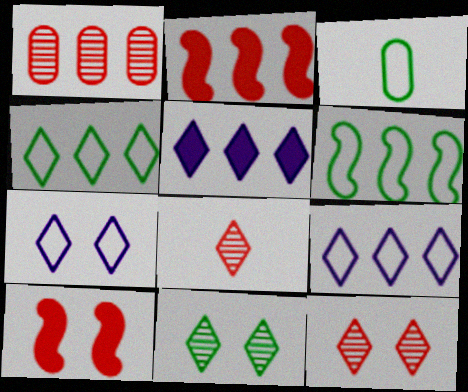[[1, 5, 6]]